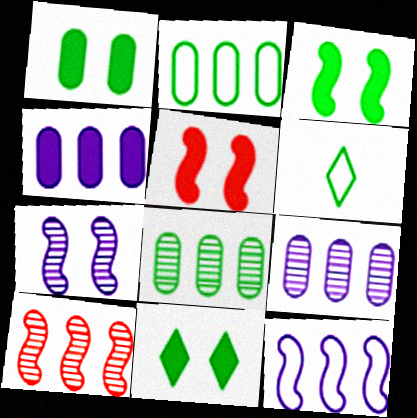[[1, 3, 11], 
[3, 6, 8], 
[5, 6, 9]]